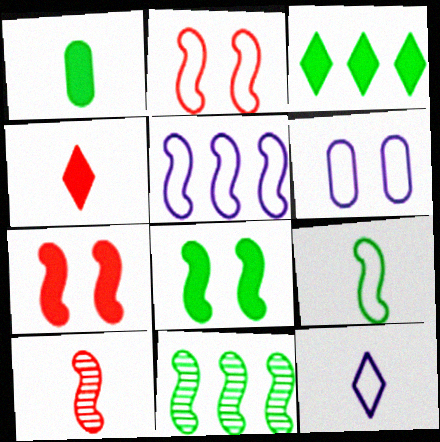[[1, 3, 8], 
[1, 10, 12], 
[2, 5, 9], 
[3, 6, 10], 
[4, 6, 11], 
[5, 6, 12], 
[5, 8, 10], 
[8, 9, 11]]